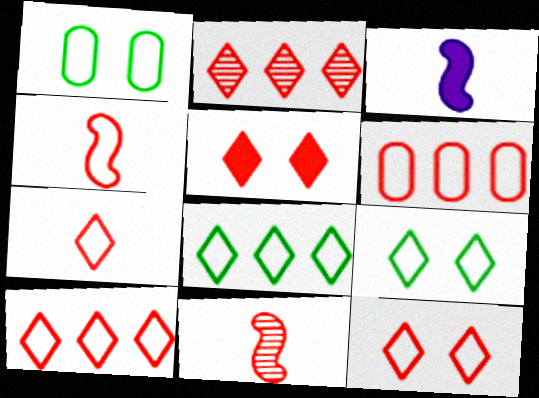[[1, 2, 3], 
[2, 5, 7], 
[4, 6, 12], 
[5, 6, 11], 
[7, 10, 12]]